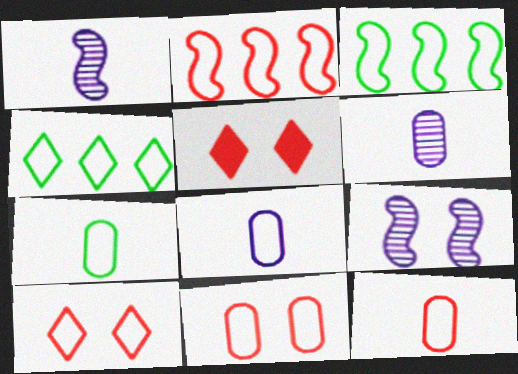[[2, 10, 12], 
[3, 5, 6], 
[3, 8, 10], 
[7, 8, 12]]